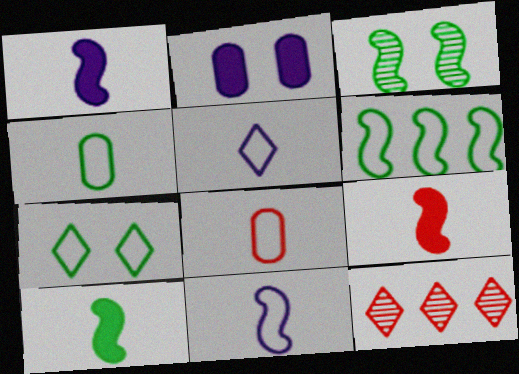[[1, 9, 10], 
[3, 6, 10], 
[4, 6, 7]]